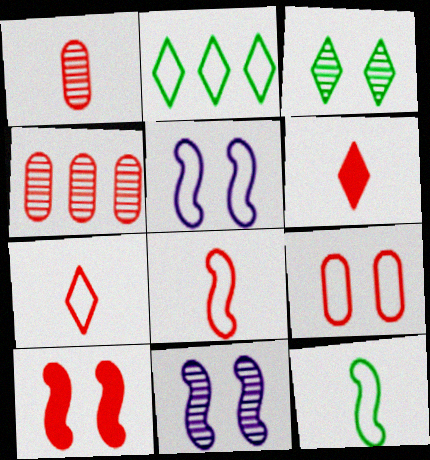[[1, 6, 8], 
[4, 7, 10]]